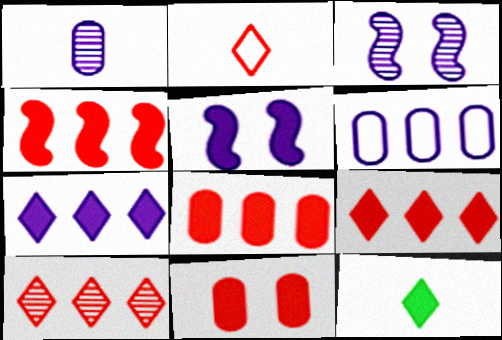[[4, 8, 9], 
[5, 8, 12]]